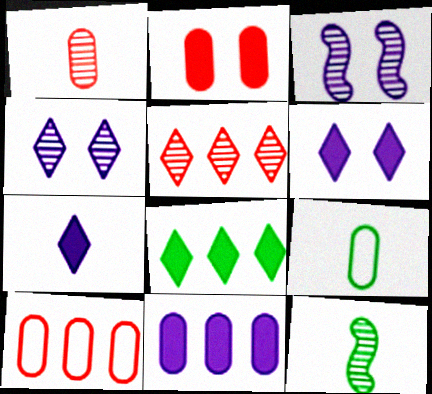[[1, 2, 10], 
[6, 10, 12]]